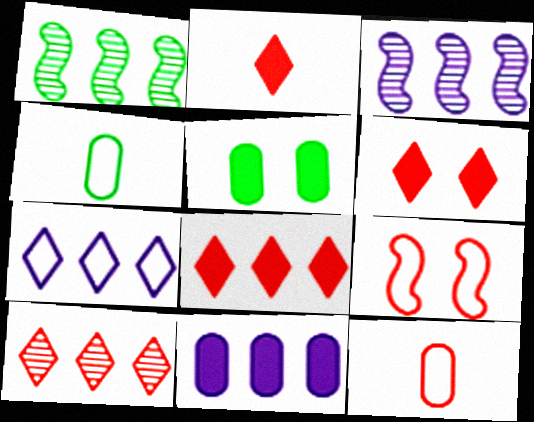[[2, 6, 8], 
[3, 4, 6], 
[3, 7, 11], 
[4, 7, 9]]